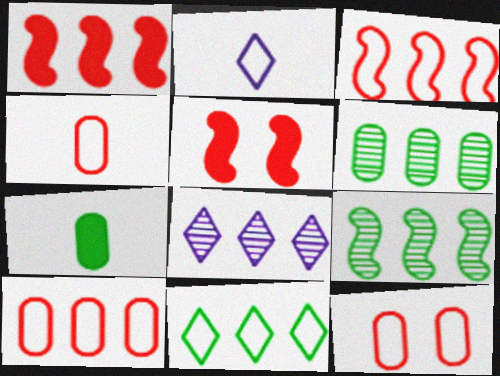[[2, 5, 6], 
[4, 10, 12]]